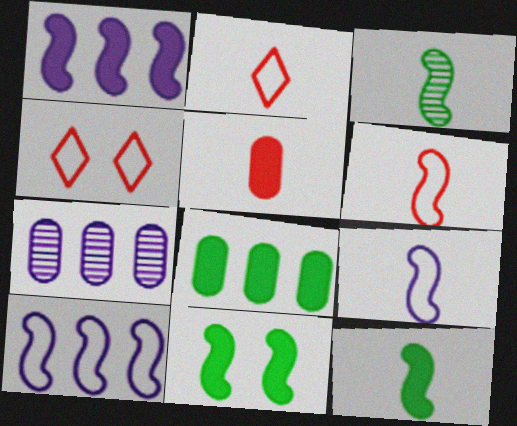[[2, 7, 11], 
[4, 7, 12]]